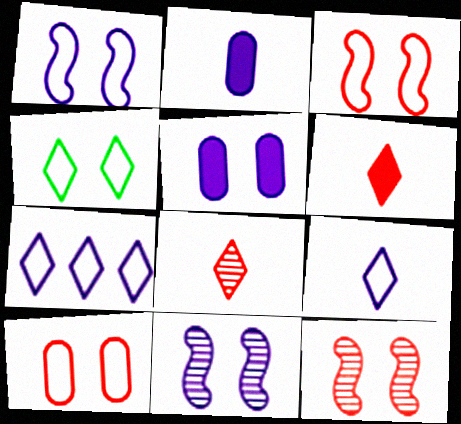[[1, 4, 10], 
[2, 7, 11], 
[4, 5, 12]]